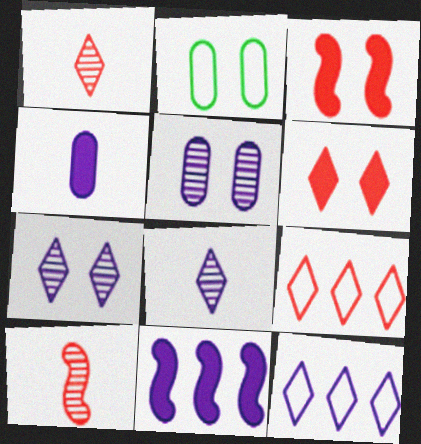[[1, 2, 11], 
[1, 6, 9], 
[2, 3, 7]]